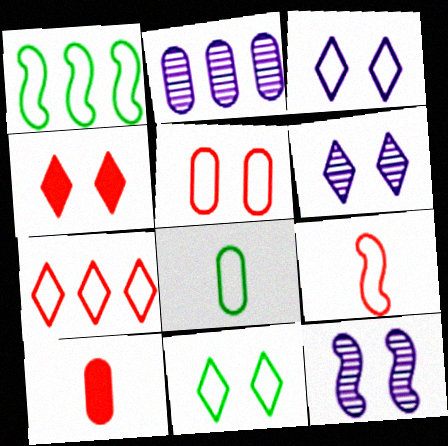[[1, 6, 10], 
[1, 8, 11], 
[4, 6, 11], 
[5, 7, 9]]